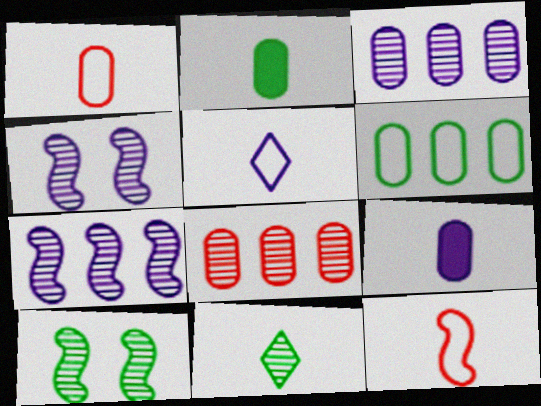[[4, 8, 11], 
[9, 11, 12]]